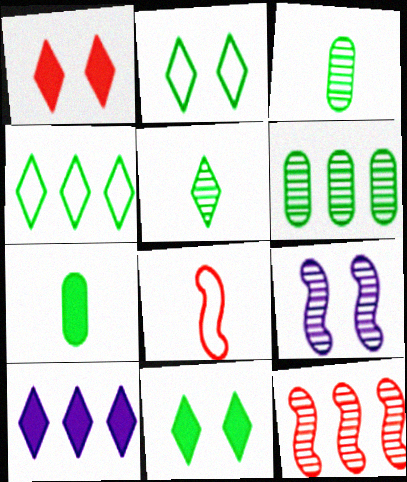[[4, 5, 11]]